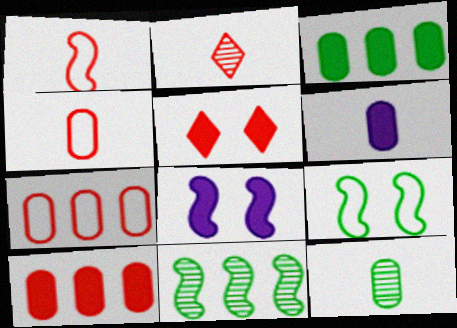[[1, 8, 11], 
[4, 6, 12]]